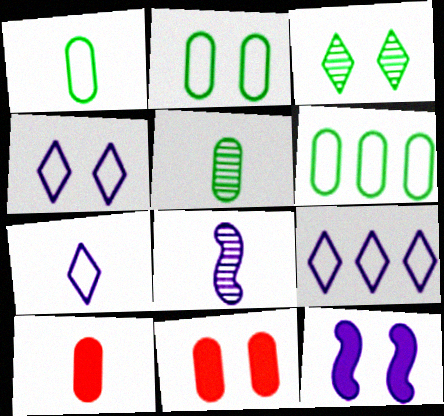[[1, 2, 6], 
[4, 7, 9]]